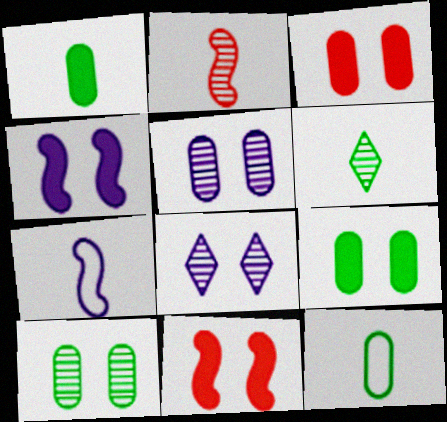[]